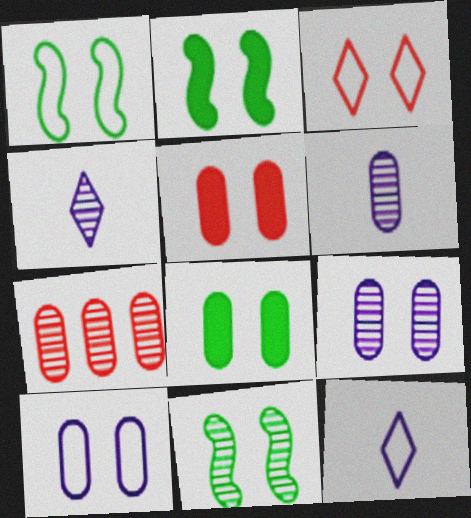[[1, 2, 11], 
[1, 3, 10], 
[2, 3, 9], 
[2, 7, 12], 
[4, 7, 11]]